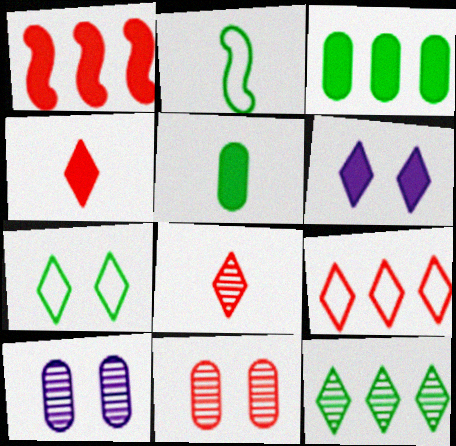[[1, 5, 6]]